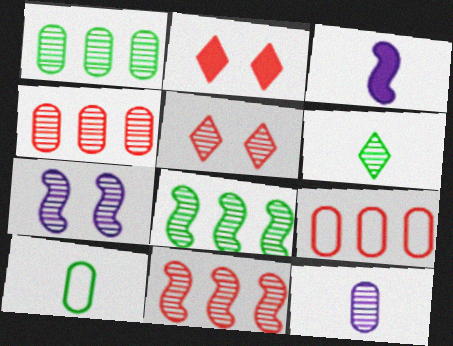[[4, 6, 7], 
[5, 8, 12]]